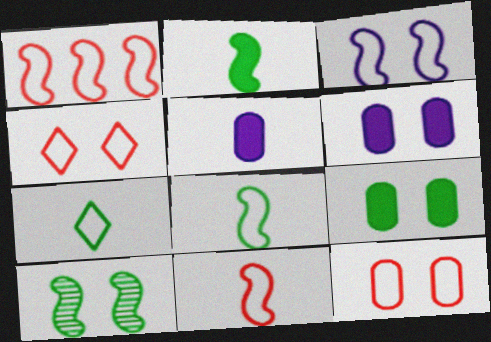[[1, 3, 8], 
[4, 6, 10]]